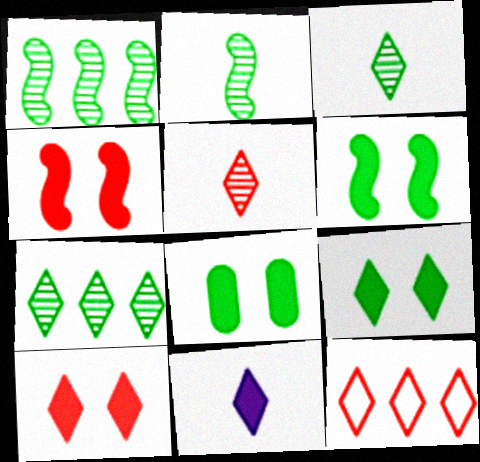[[5, 10, 12], 
[6, 8, 9]]